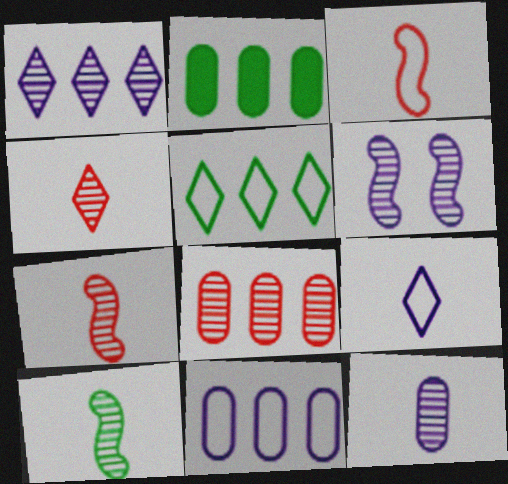[[1, 6, 12], 
[2, 8, 11], 
[4, 10, 12]]